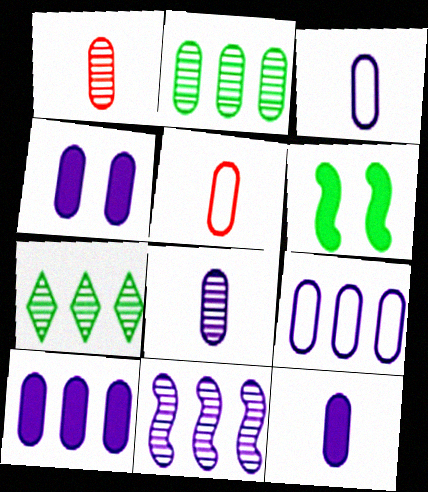[[2, 4, 5], 
[3, 8, 12], 
[4, 8, 9], 
[4, 10, 12]]